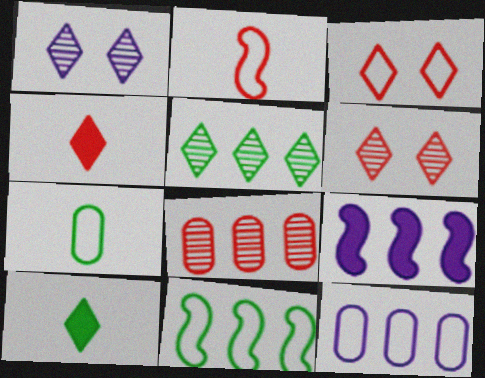[[6, 7, 9]]